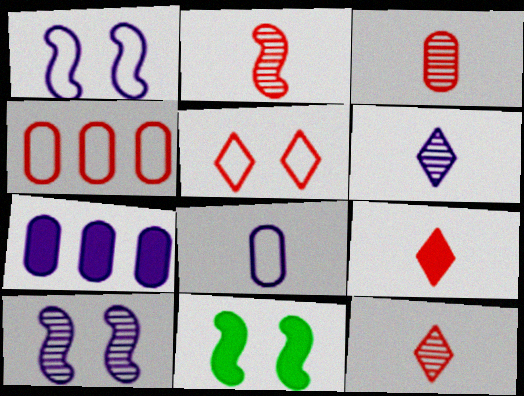[[1, 6, 7], 
[2, 3, 12], 
[4, 6, 11], 
[7, 9, 11]]